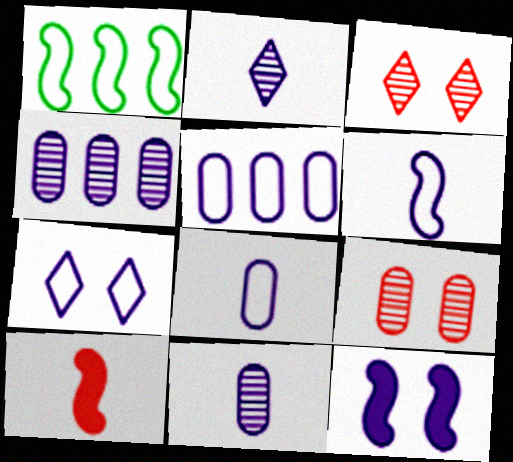[[2, 5, 12], 
[5, 6, 7]]